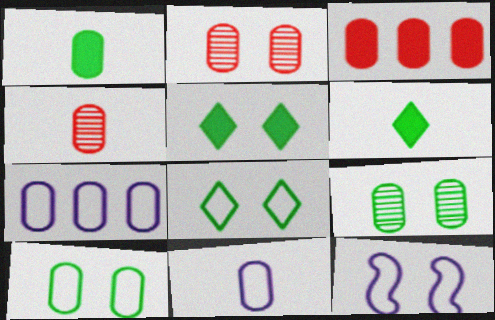[[1, 2, 7], 
[1, 4, 11], 
[2, 5, 12], 
[3, 9, 11]]